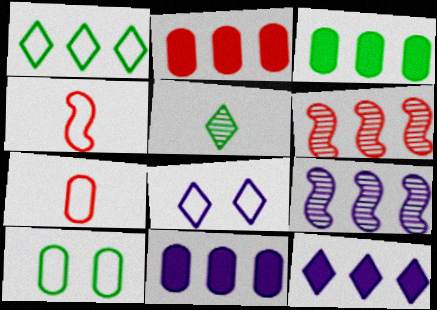[[1, 2, 9], 
[1, 6, 11], 
[2, 3, 11]]